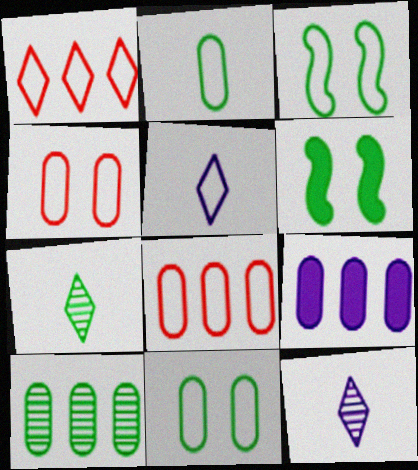[[3, 5, 8], 
[6, 8, 12], 
[8, 9, 10]]